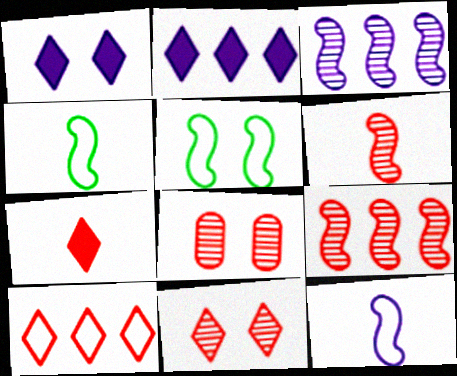[[1, 5, 8], 
[2, 4, 8], 
[7, 10, 11]]